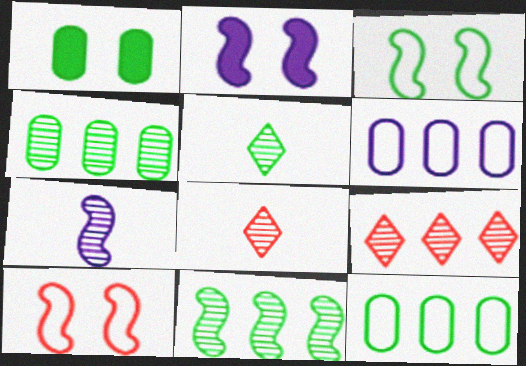[[2, 8, 12]]